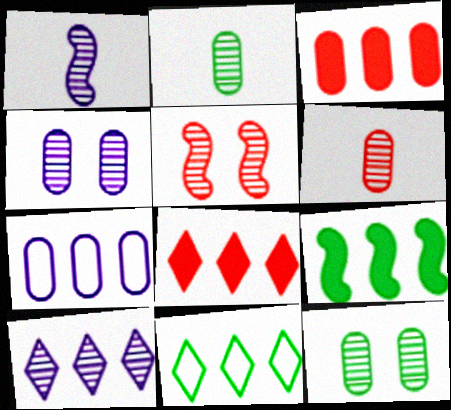[[1, 4, 10], 
[2, 5, 10], 
[8, 10, 11]]